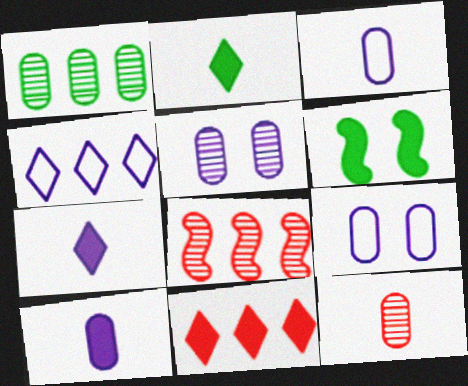[[1, 5, 12], 
[2, 8, 9], 
[4, 6, 12], 
[6, 10, 11]]